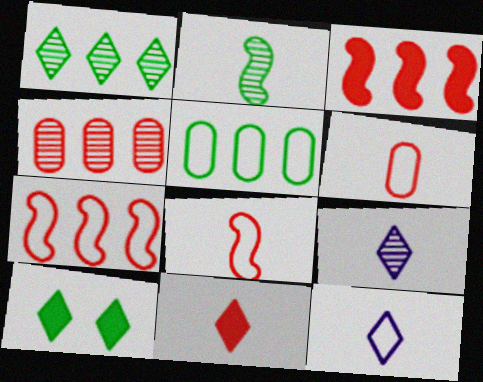[[2, 5, 10]]